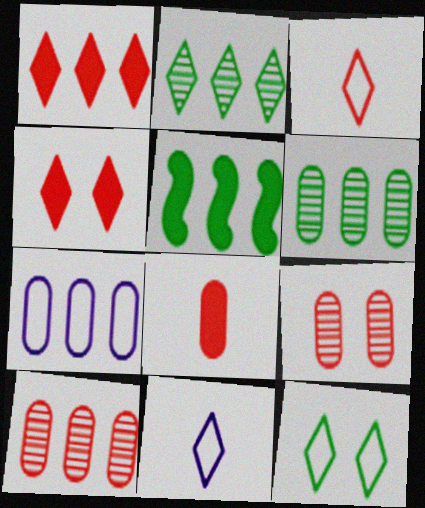[[2, 4, 11], 
[5, 9, 11]]